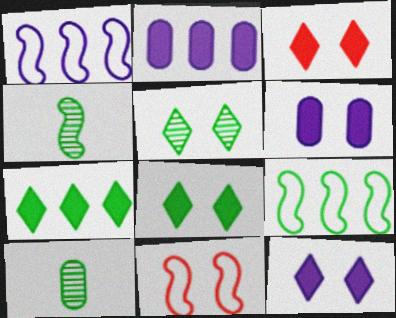[[1, 3, 10], 
[3, 8, 12], 
[5, 6, 11], 
[8, 9, 10]]